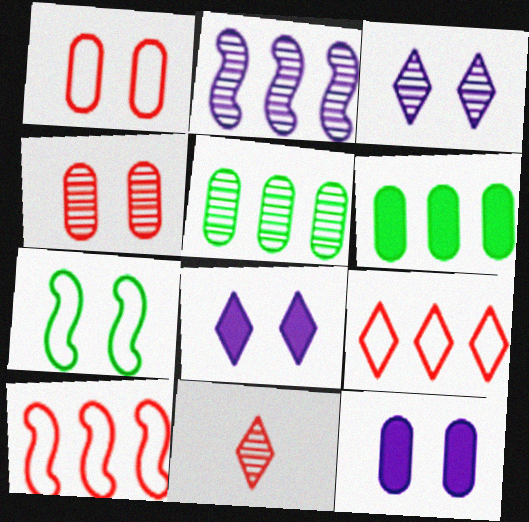[[2, 6, 9], 
[4, 7, 8]]